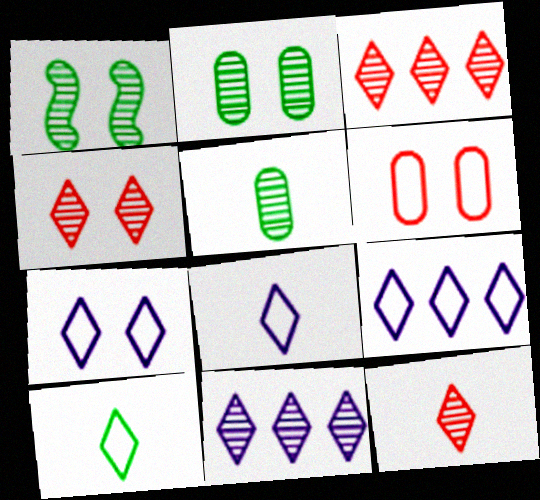[[3, 4, 12], 
[7, 8, 9]]